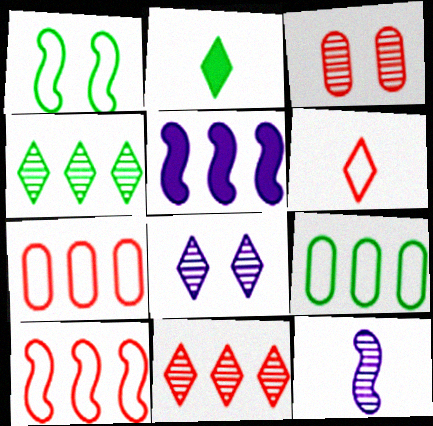[[3, 4, 12], 
[4, 5, 7], 
[5, 9, 11]]